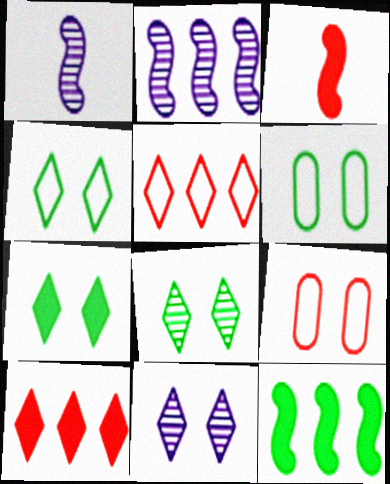[[1, 6, 10], 
[4, 7, 8]]